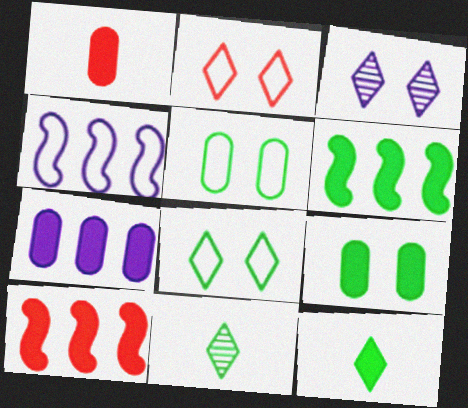[[1, 7, 9], 
[5, 6, 11], 
[6, 9, 12]]